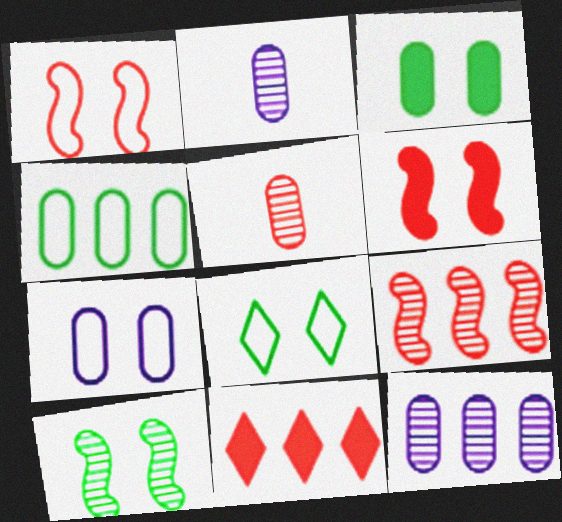[[1, 5, 11], 
[1, 7, 8], 
[3, 8, 10]]